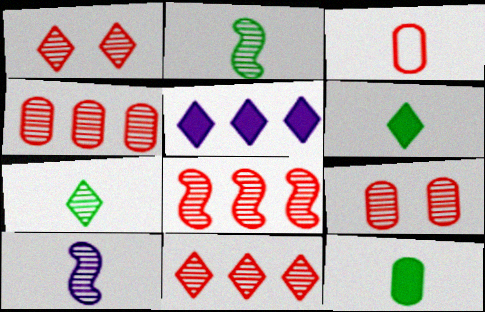[[3, 6, 10], 
[4, 8, 11]]